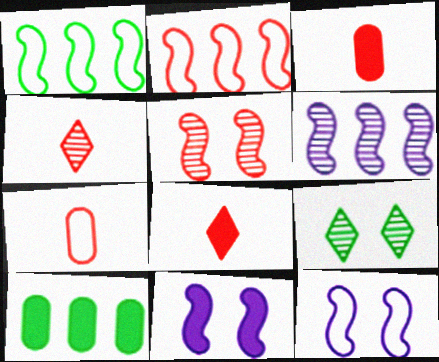[[4, 10, 12], 
[8, 10, 11]]